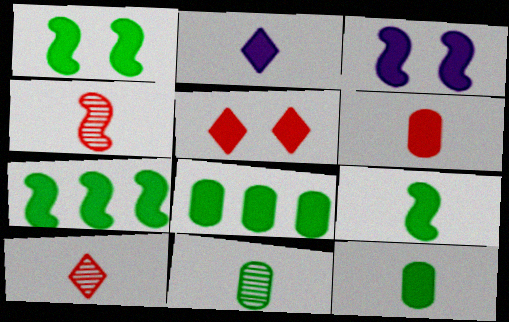[[1, 7, 9], 
[2, 6, 9]]